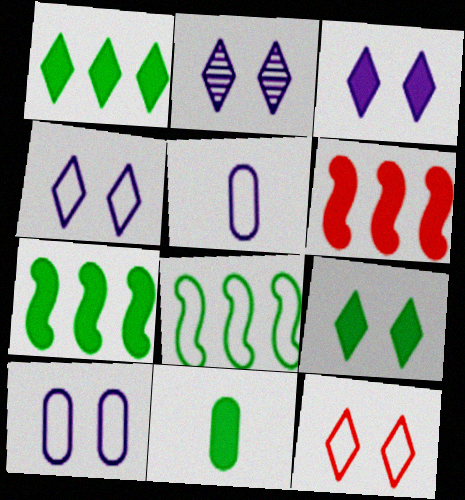[[2, 3, 4], 
[2, 9, 12], 
[3, 6, 11], 
[5, 8, 12], 
[7, 9, 11]]